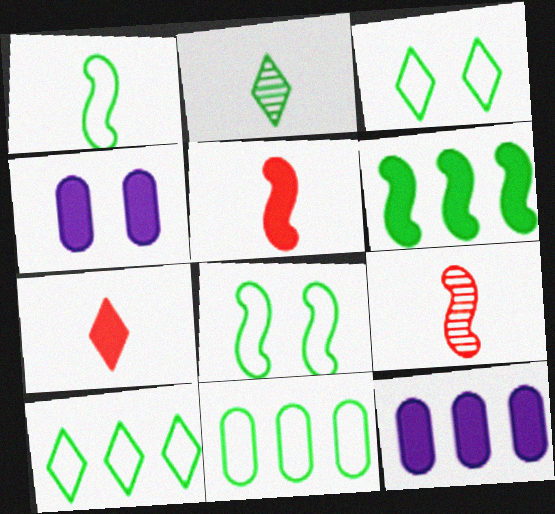[[1, 3, 11], 
[3, 9, 12], 
[4, 6, 7], 
[4, 9, 10]]